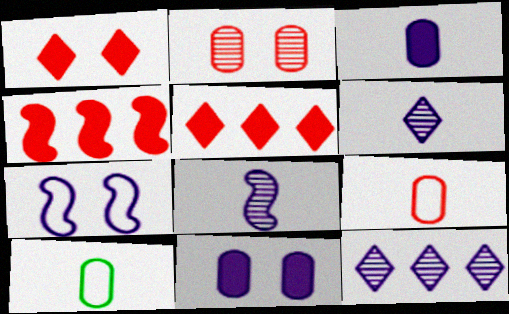[[3, 7, 12]]